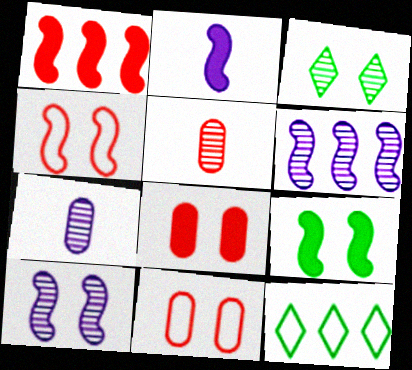[[1, 2, 9], 
[3, 5, 6], 
[4, 9, 10]]